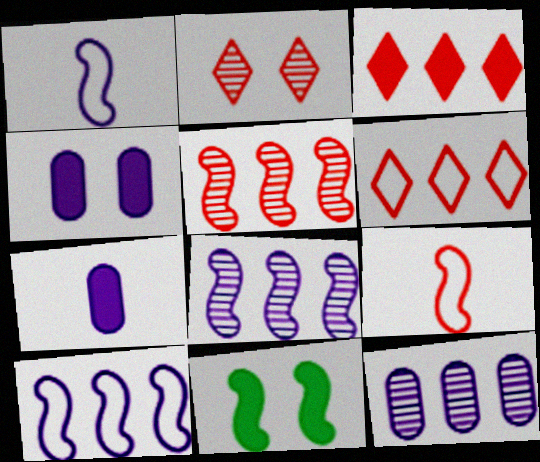[[1, 5, 11], 
[3, 7, 11], 
[8, 9, 11]]